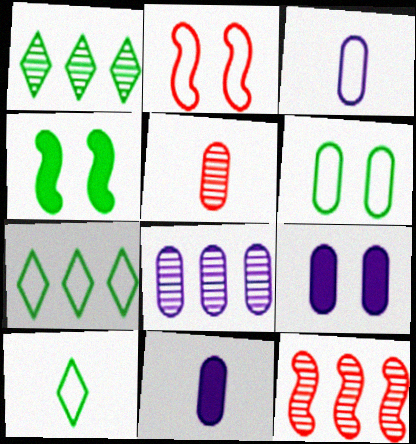[[1, 2, 11], 
[1, 8, 12], 
[2, 3, 7], 
[3, 8, 9], 
[9, 10, 12]]